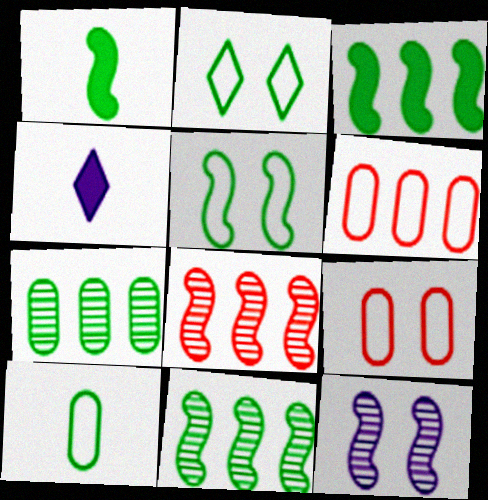[[1, 2, 7], 
[1, 5, 11], 
[4, 9, 11]]